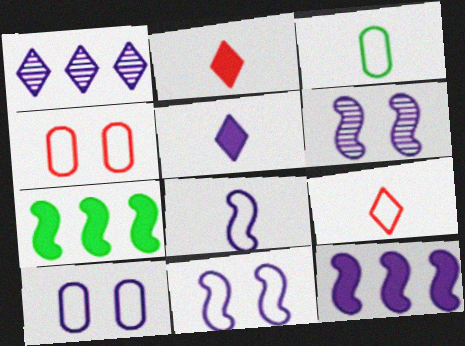[[3, 8, 9], 
[6, 8, 12]]